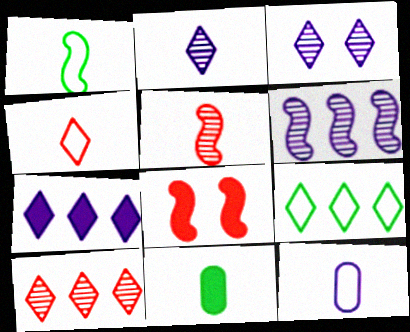[[1, 4, 12], 
[1, 6, 8], 
[7, 8, 11], 
[7, 9, 10]]